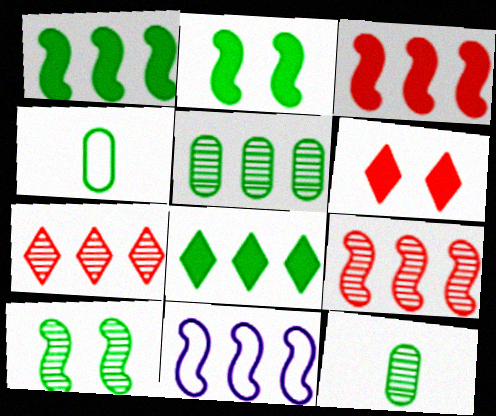[[1, 9, 11], 
[4, 8, 10], 
[6, 11, 12]]